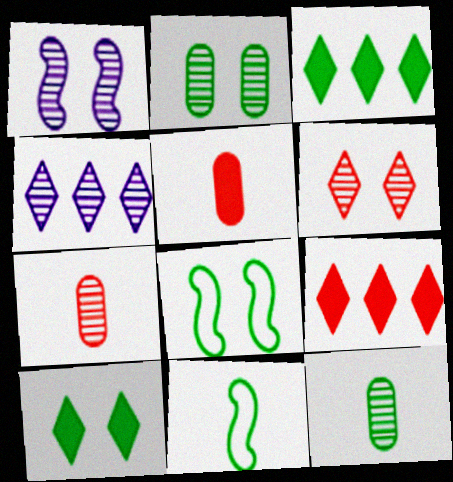[[1, 2, 6], 
[2, 3, 11], 
[2, 8, 10], 
[3, 8, 12], 
[4, 5, 8]]